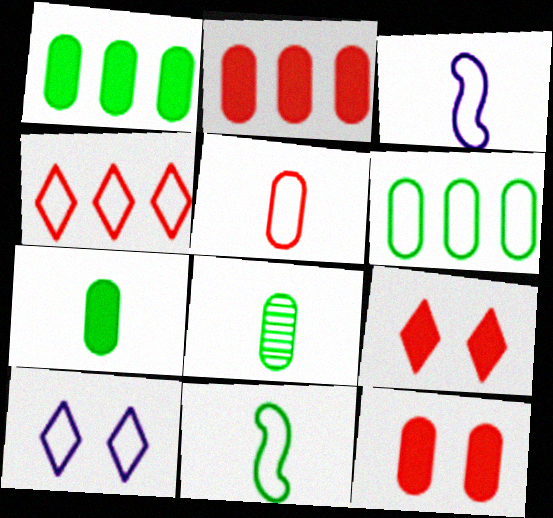[]